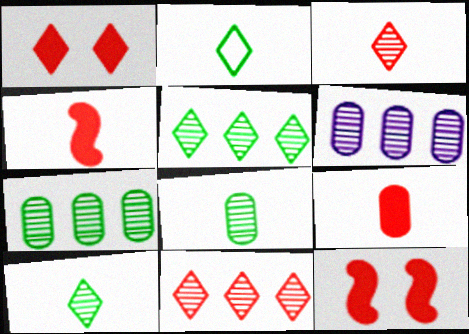[[2, 6, 12]]